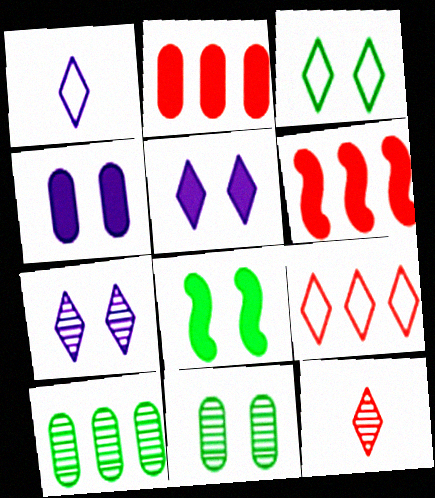[[1, 3, 9], 
[1, 6, 11], 
[3, 8, 11]]